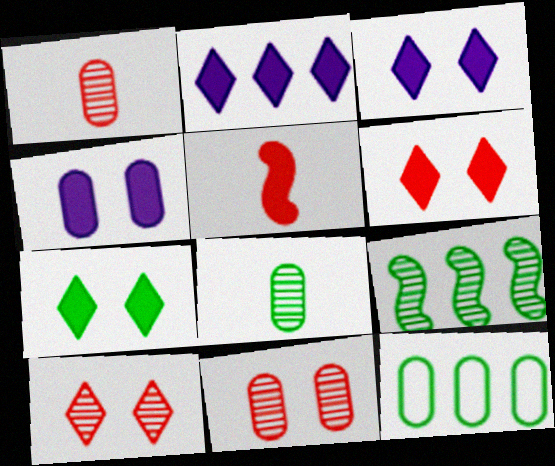[[1, 4, 12], 
[3, 6, 7]]